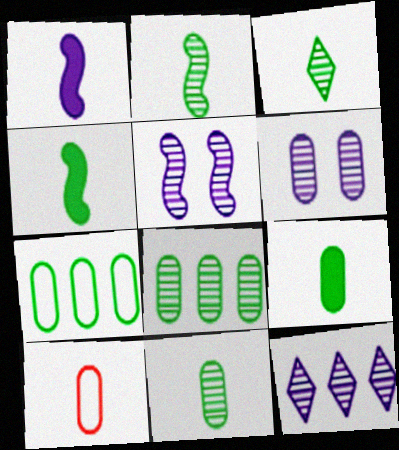[[1, 3, 10], 
[2, 3, 11]]